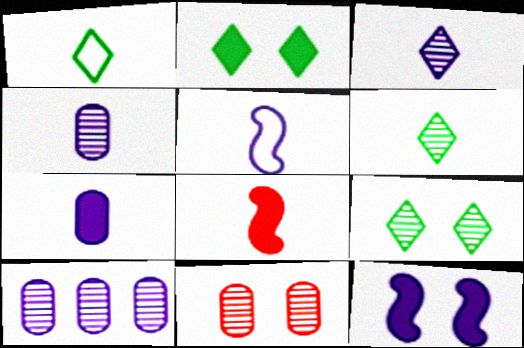[[1, 4, 8], 
[3, 5, 7]]